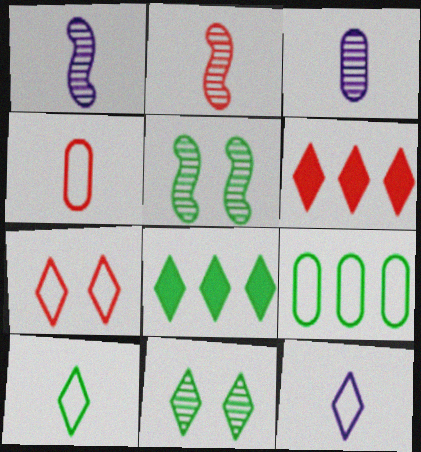[[6, 11, 12], 
[8, 10, 11]]